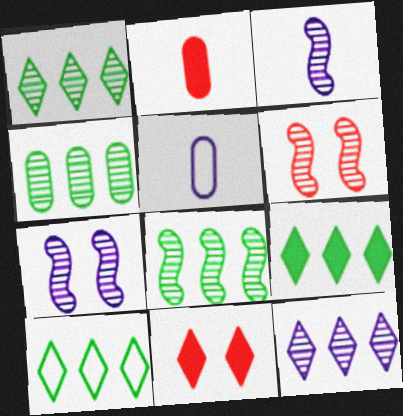[[1, 4, 8], 
[1, 9, 10], 
[2, 7, 10], 
[3, 6, 8], 
[5, 6, 9], 
[5, 8, 11]]